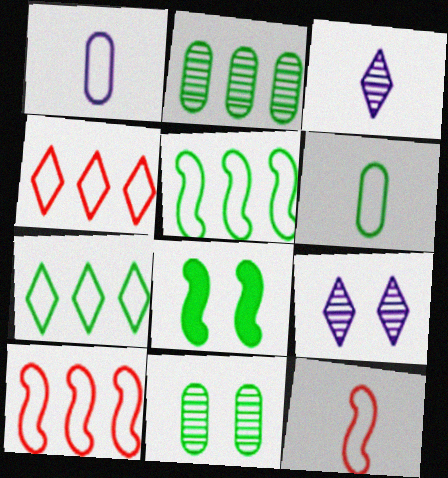[]